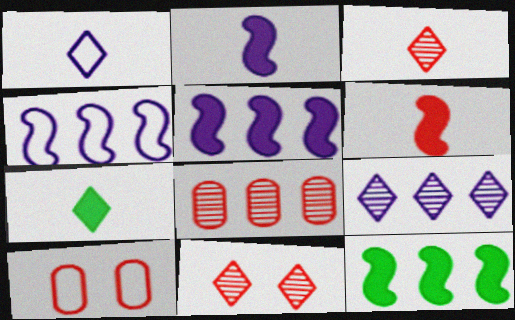[[1, 3, 7]]